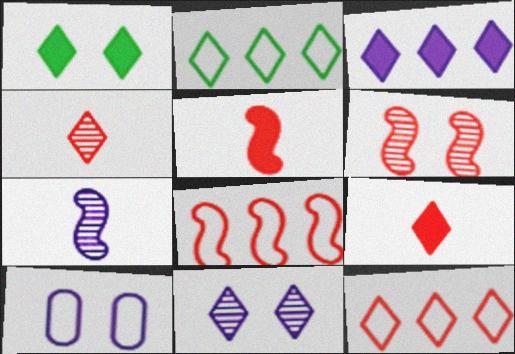[[1, 3, 9], 
[1, 6, 10], 
[2, 9, 11], 
[3, 7, 10], 
[5, 6, 8]]